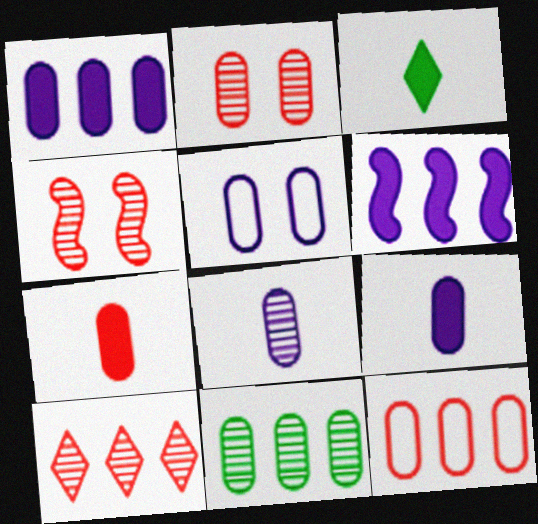[[1, 5, 8], 
[1, 11, 12], 
[2, 7, 12], 
[2, 8, 11], 
[5, 7, 11]]